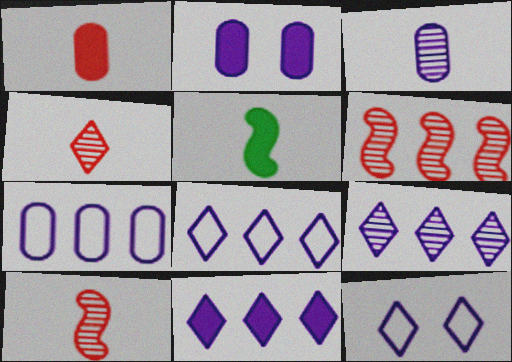[[2, 3, 7], 
[8, 9, 11]]